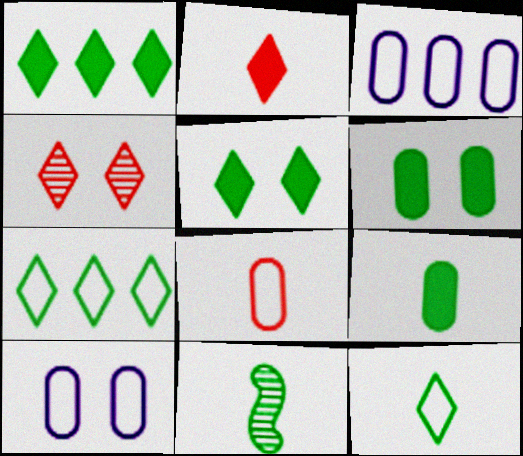[[6, 7, 11], 
[9, 11, 12]]